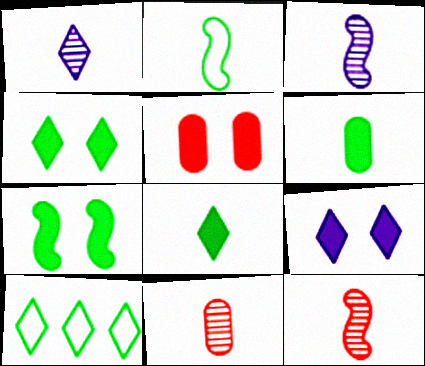[[3, 5, 10], 
[5, 7, 9]]